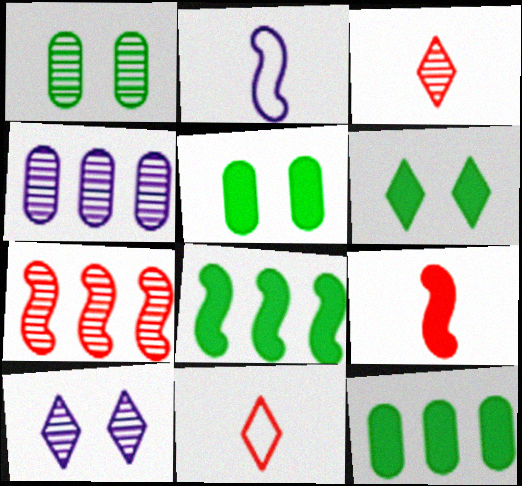[]